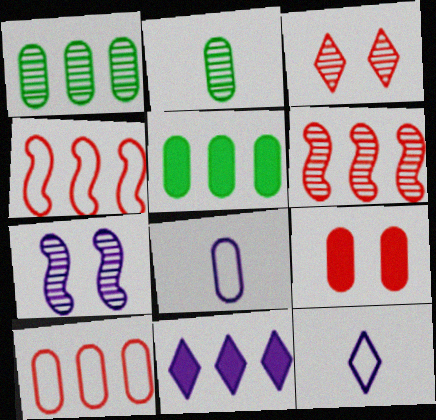[[1, 4, 11], 
[1, 8, 9], 
[7, 8, 11]]